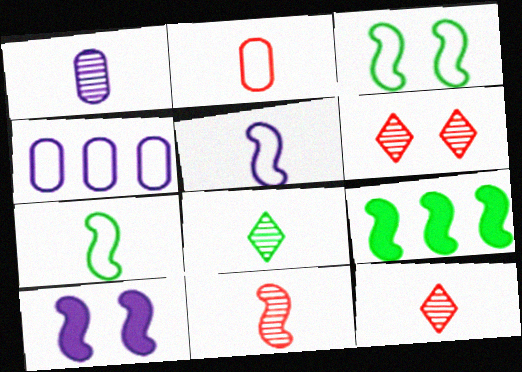[[1, 8, 11]]